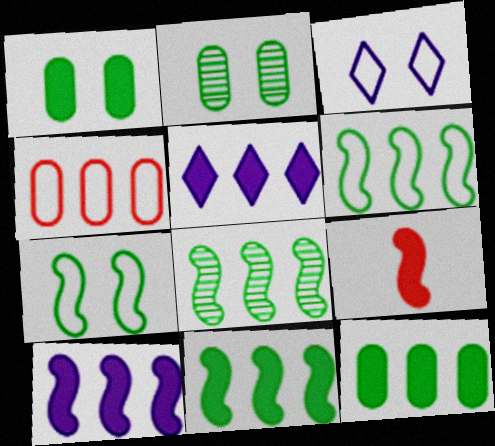[[1, 5, 9], 
[4, 5, 8], 
[6, 8, 11]]